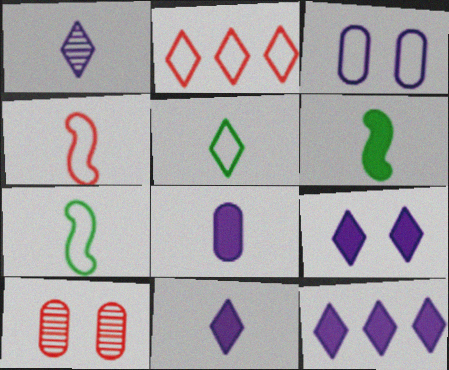[[2, 3, 7], 
[7, 10, 12], 
[9, 11, 12]]